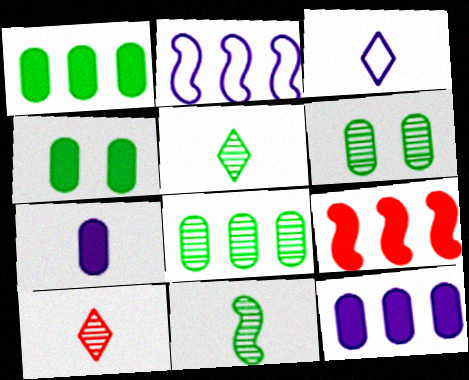[[2, 4, 10], 
[3, 6, 9]]